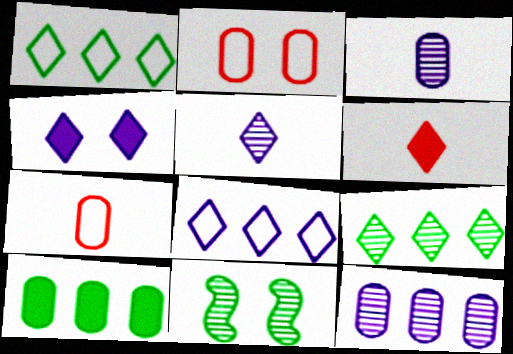[[2, 3, 10], 
[2, 4, 11], 
[4, 5, 8]]